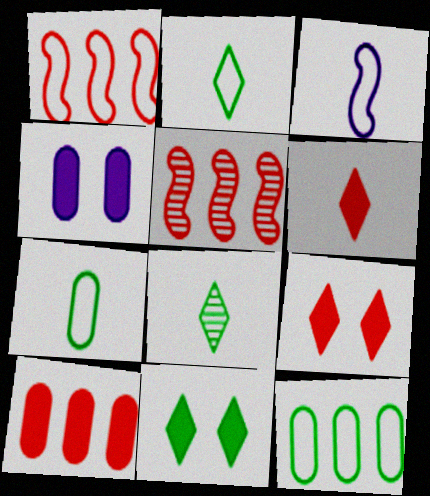[[1, 4, 8], 
[2, 4, 5]]